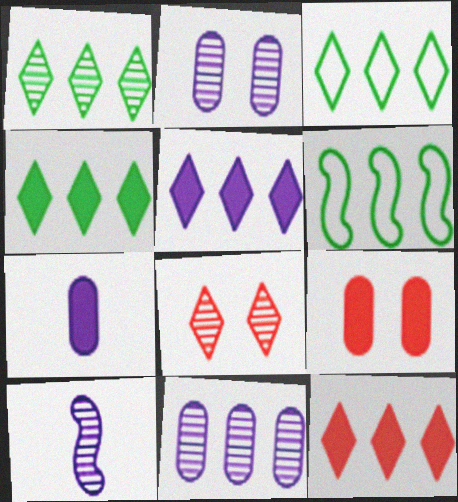[[1, 3, 4], 
[3, 9, 10], 
[4, 5, 12], 
[6, 7, 8], 
[6, 11, 12]]